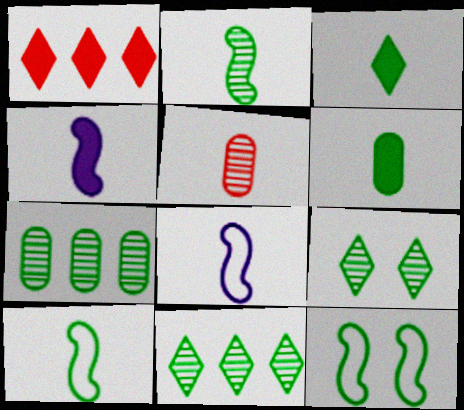[[2, 7, 9], 
[3, 5, 8], 
[3, 7, 12], 
[6, 11, 12]]